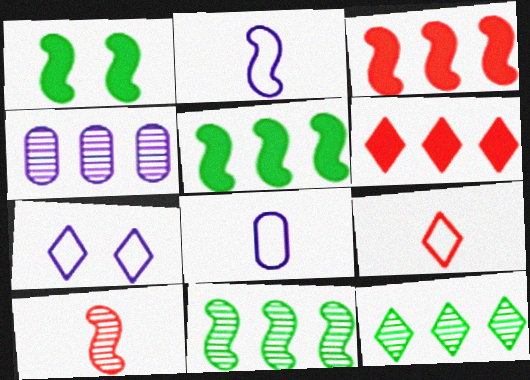[[1, 4, 9]]